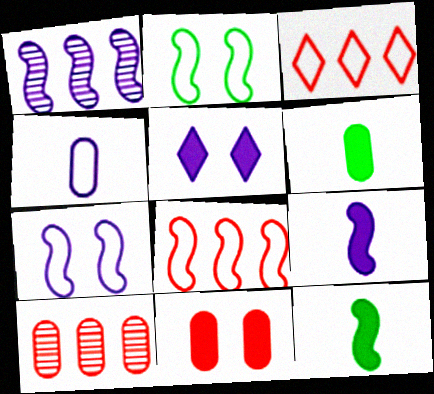[[1, 4, 5], 
[1, 7, 9], 
[2, 3, 4]]